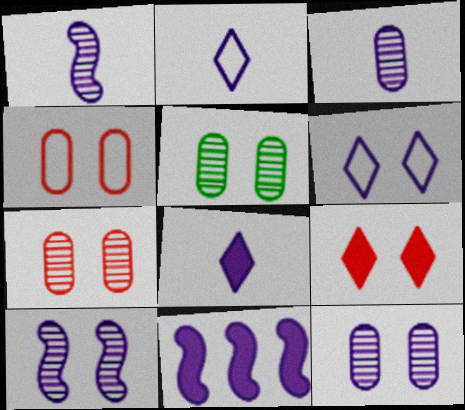[[2, 11, 12], 
[3, 6, 11], 
[5, 7, 12]]